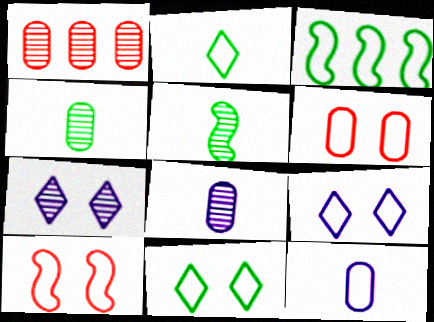[[1, 5, 7]]